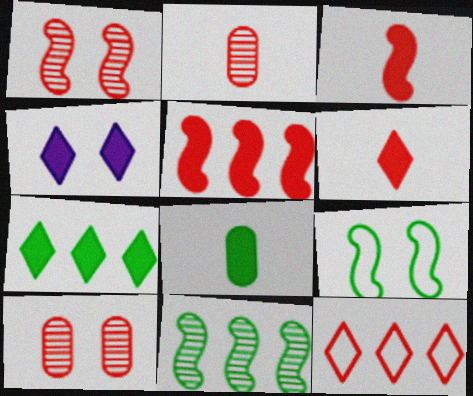[[3, 10, 12], 
[4, 5, 8], 
[4, 6, 7], 
[4, 9, 10]]